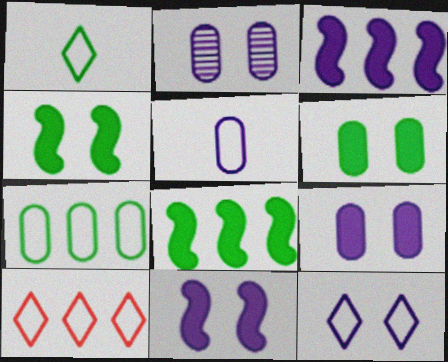[[1, 10, 12], 
[2, 11, 12]]